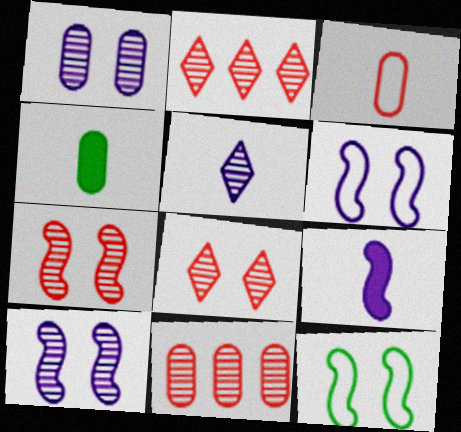[[2, 4, 6]]